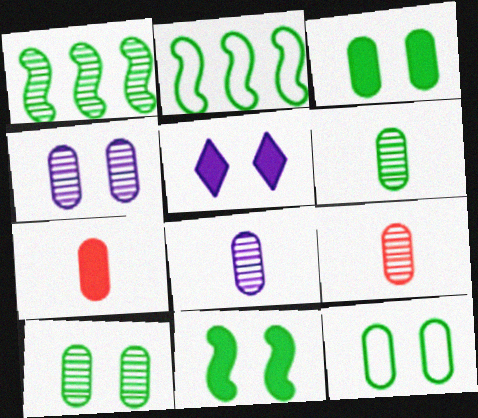[[2, 5, 9], 
[3, 10, 12], 
[6, 8, 9]]